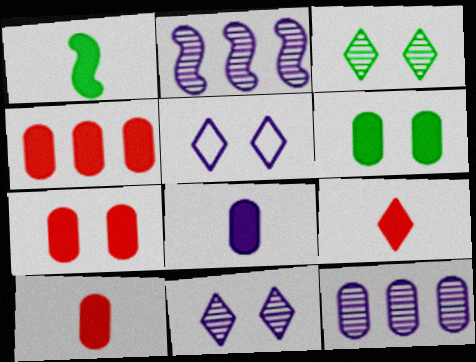[[1, 8, 9], 
[2, 5, 8], 
[4, 6, 8], 
[4, 7, 10]]